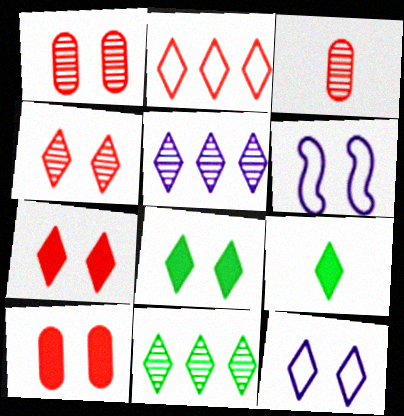[[1, 6, 8], 
[4, 8, 12]]